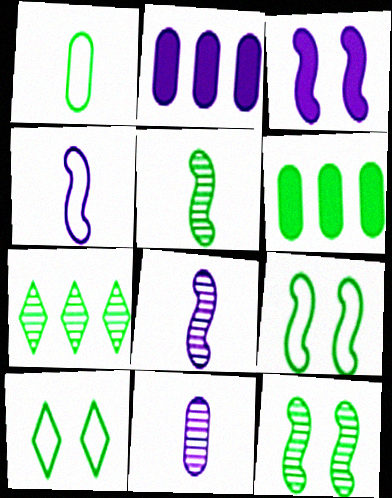[[5, 6, 10]]